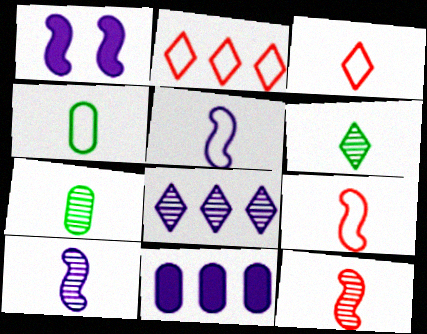[[1, 2, 7], 
[3, 4, 5]]